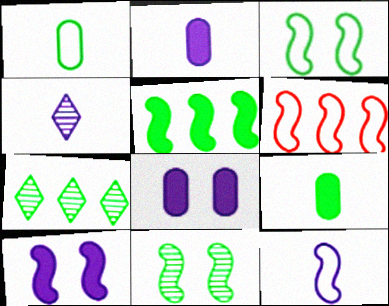[[2, 4, 12], 
[3, 6, 12], 
[3, 7, 9]]